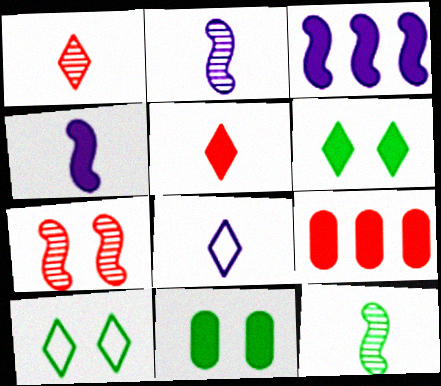[[2, 9, 10], 
[3, 5, 11], 
[4, 6, 9]]